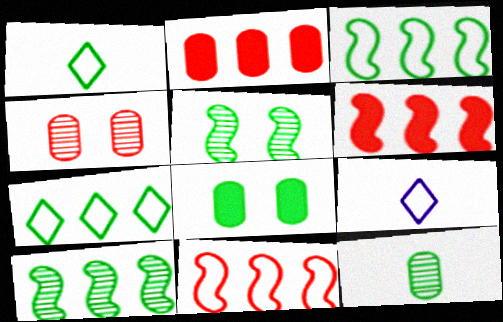[[1, 8, 10], 
[2, 5, 9]]